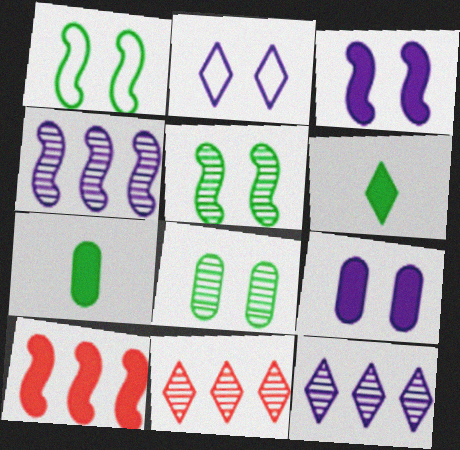[[2, 6, 11], 
[6, 9, 10]]